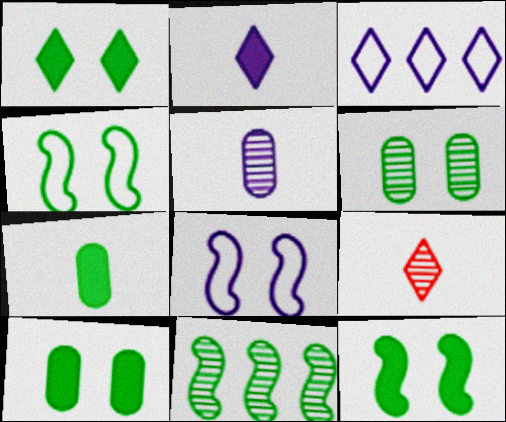[[1, 3, 9], 
[1, 4, 6], 
[1, 10, 12]]